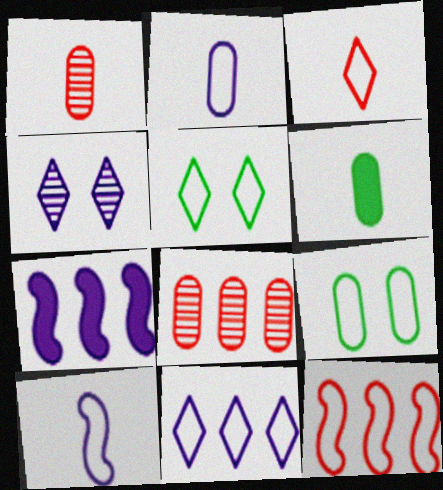[[1, 2, 6], 
[1, 5, 7], 
[2, 4, 7], 
[2, 5, 12], 
[3, 5, 11], 
[4, 6, 12]]